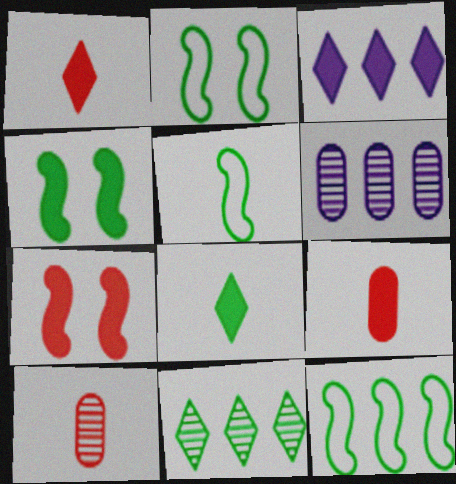[[1, 2, 6], 
[2, 3, 10], 
[2, 5, 12], 
[3, 4, 9]]